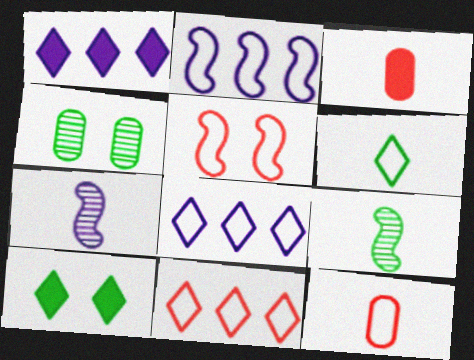[[3, 6, 7], 
[5, 11, 12]]